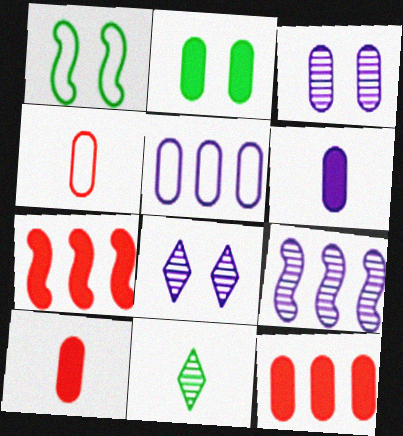[[2, 6, 12], 
[3, 5, 6]]